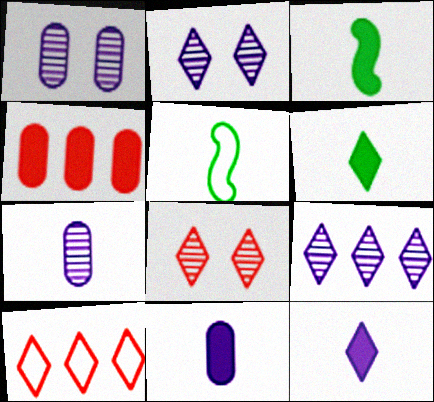[[1, 3, 10], 
[2, 4, 5], 
[2, 6, 10]]